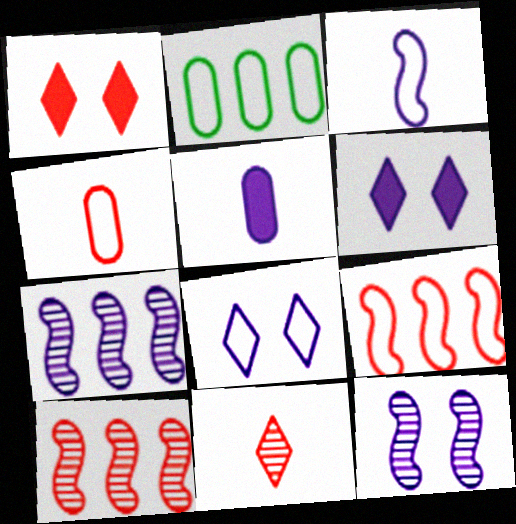[[1, 4, 10], 
[5, 7, 8]]